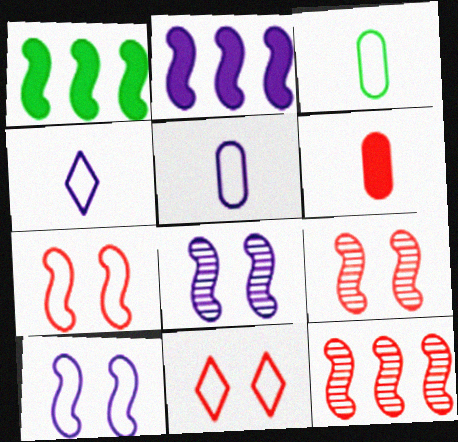[[6, 11, 12]]